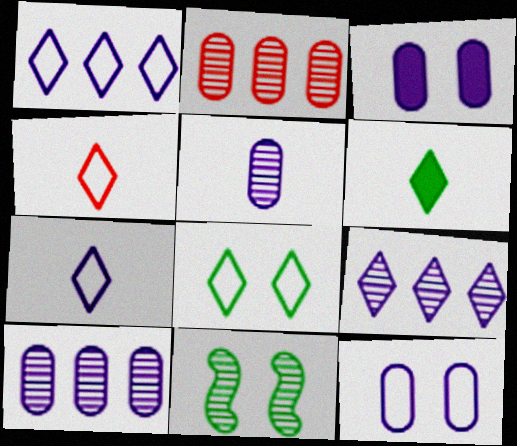[[1, 4, 8]]